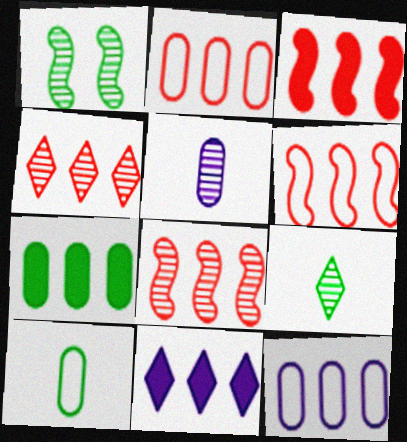[[1, 4, 5], 
[2, 3, 4], 
[3, 6, 8], 
[3, 7, 11]]